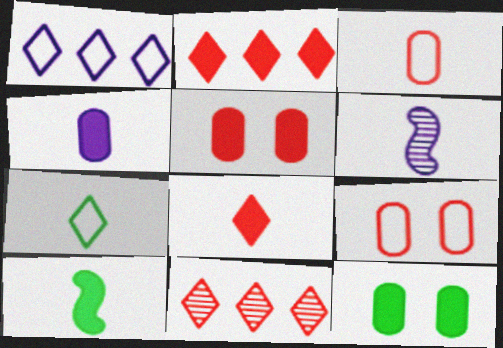[[4, 8, 10]]